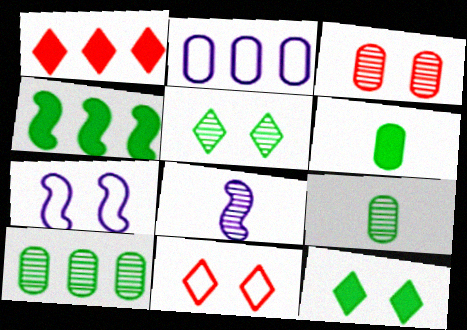[[1, 7, 9], 
[2, 3, 6], 
[3, 7, 12], 
[4, 6, 12]]